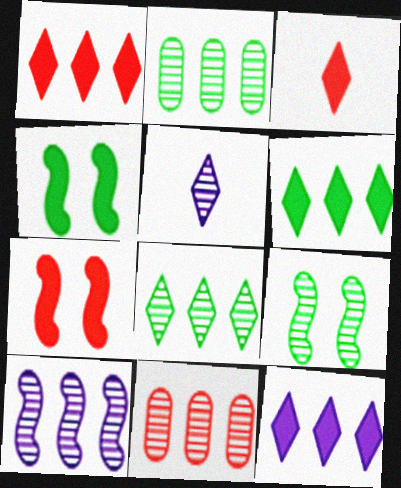[[1, 6, 12], 
[5, 9, 11], 
[8, 10, 11]]